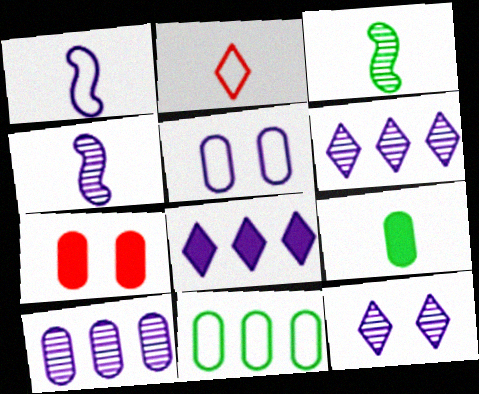[[2, 4, 9], 
[4, 5, 8], 
[4, 10, 12]]